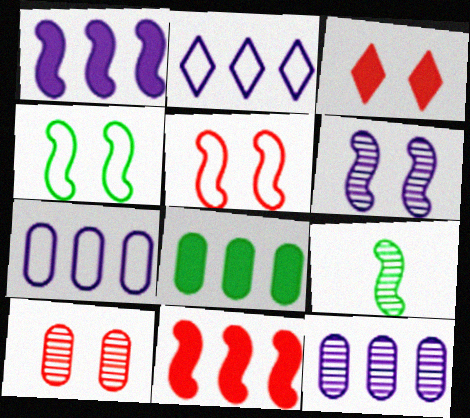[[1, 2, 12], 
[1, 5, 9], 
[3, 5, 10], 
[3, 7, 9]]